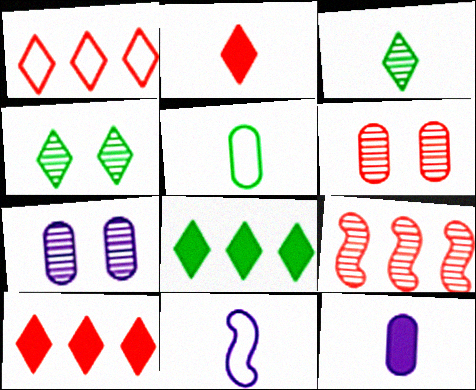[[3, 7, 9], 
[6, 8, 11]]